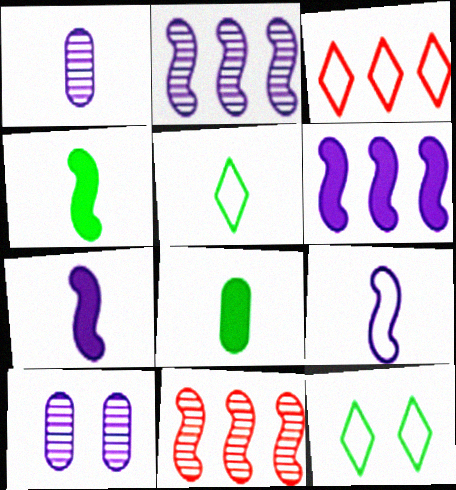[[3, 4, 10]]